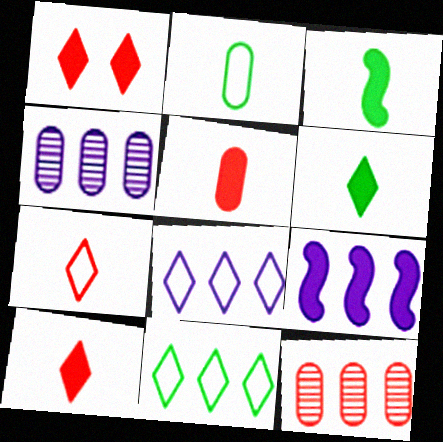[[4, 8, 9], 
[9, 11, 12]]